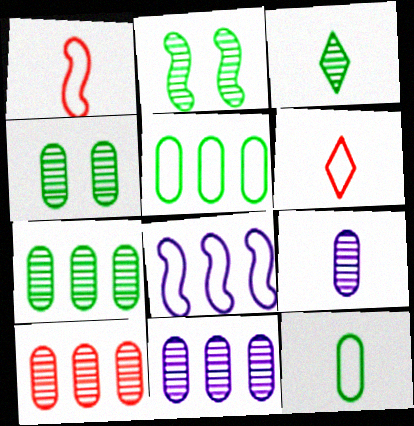[[2, 3, 7], 
[4, 9, 10], 
[7, 10, 11]]